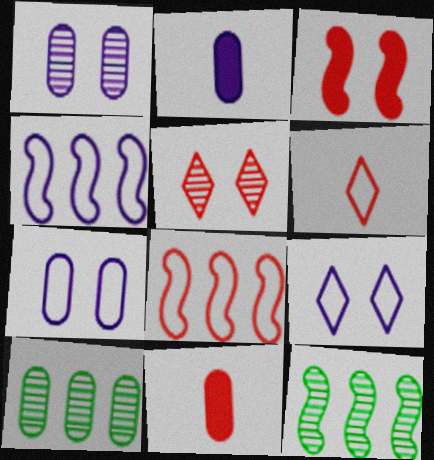[[5, 8, 11], 
[7, 10, 11], 
[9, 11, 12]]